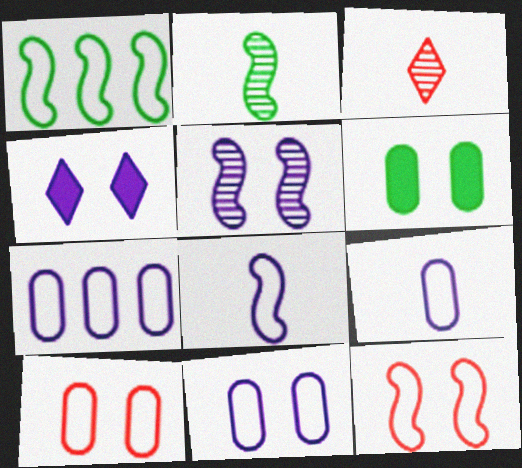[[1, 8, 12], 
[4, 5, 11], 
[7, 9, 11]]